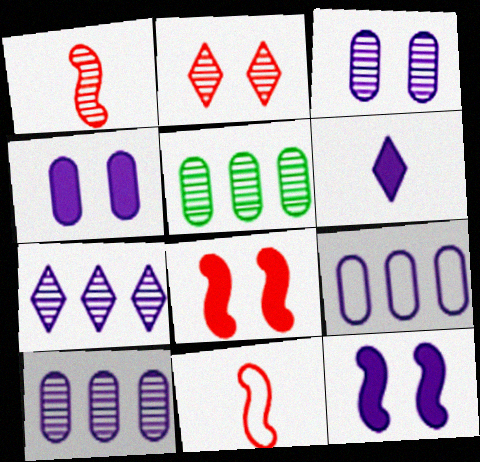[]